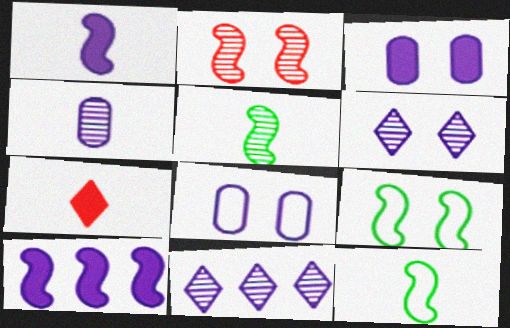[[1, 8, 11], 
[2, 10, 12], 
[4, 7, 12]]